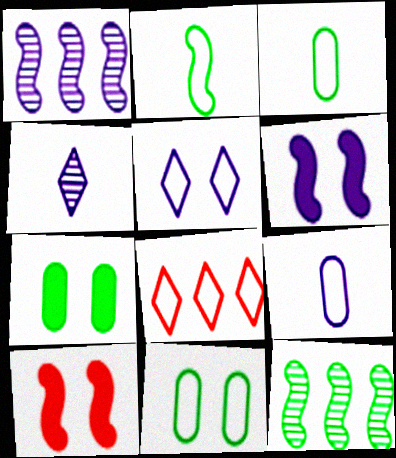[[1, 2, 10]]